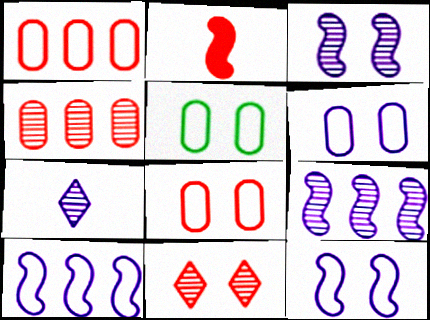[[1, 2, 11], 
[5, 6, 8]]